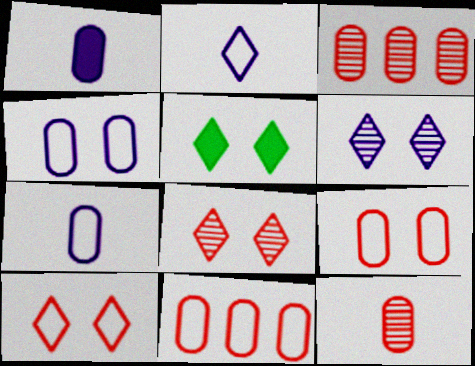[[5, 6, 10]]